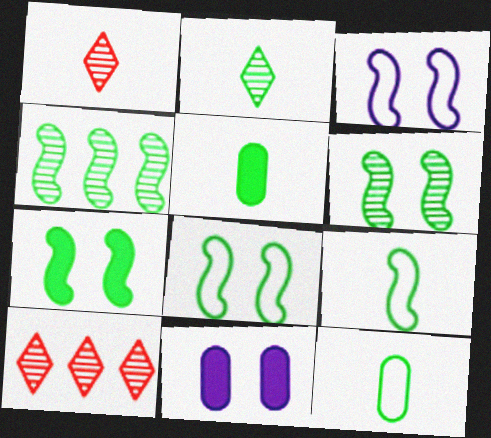[[2, 5, 9], 
[3, 5, 10], 
[4, 7, 9], 
[6, 7, 8], 
[9, 10, 11]]